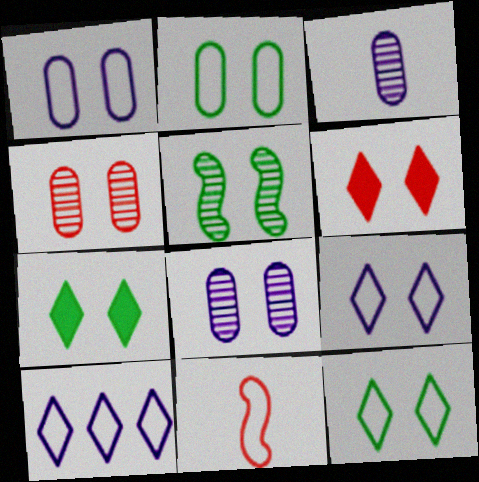[[1, 5, 6], 
[2, 5, 7], 
[2, 10, 11]]